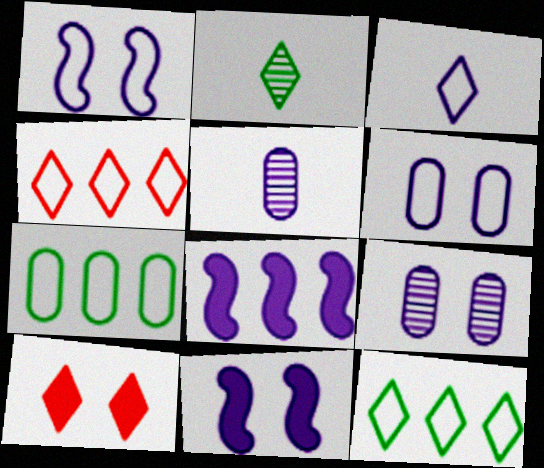[[3, 8, 9]]